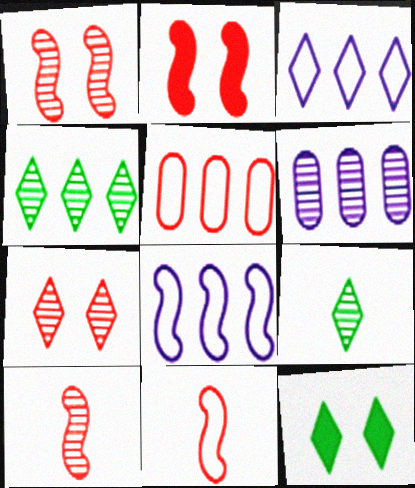[[1, 6, 9], 
[6, 11, 12]]